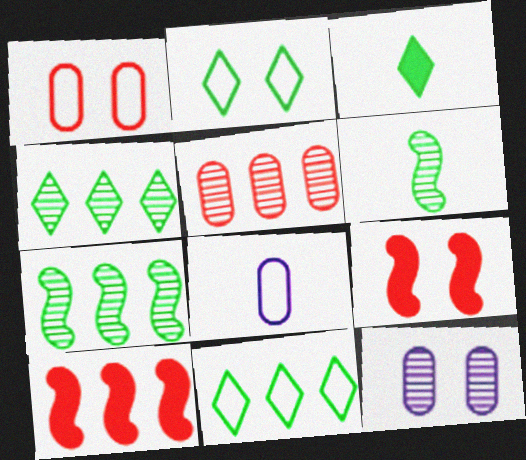[[2, 3, 4], 
[2, 9, 12], 
[4, 8, 9]]